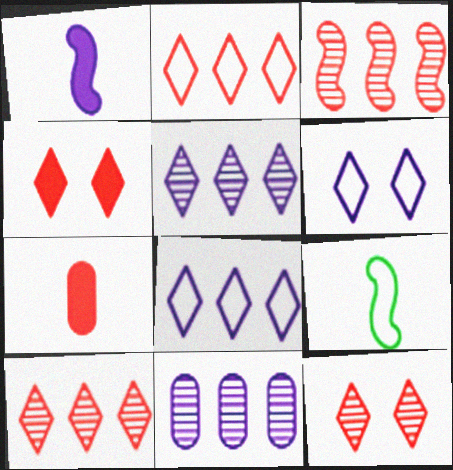[[1, 6, 11], 
[4, 9, 11]]